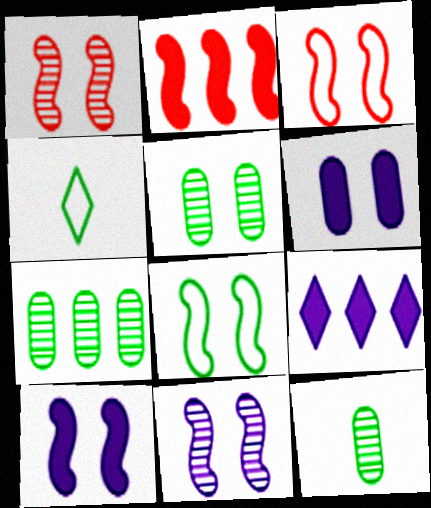[[1, 8, 10], 
[3, 9, 12], 
[5, 7, 12]]